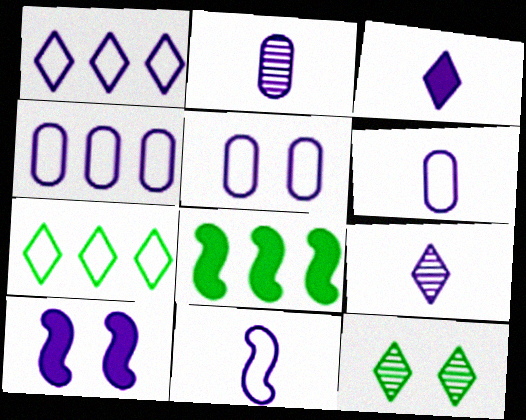[[1, 2, 10], 
[1, 5, 11], 
[2, 3, 11], 
[4, 5, 6], 
[4, 9, 10]]